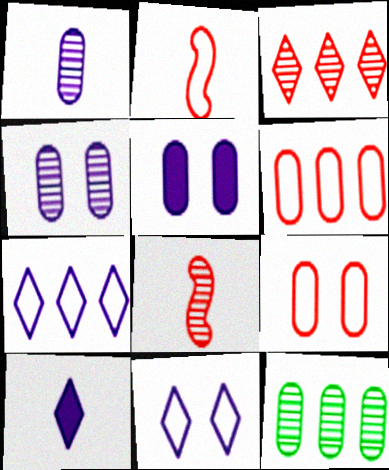[]